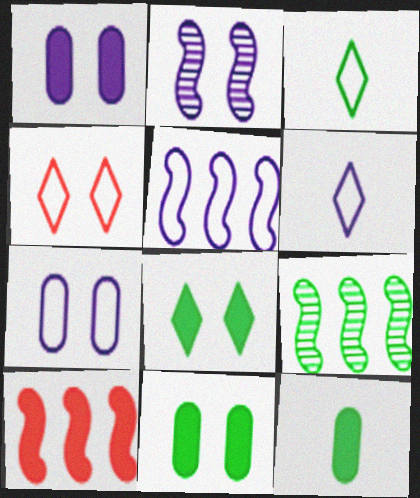[[2, 4, 11], 
[3, 9, 11], 
[5, 6, 7], 
[5, 9, 10]]